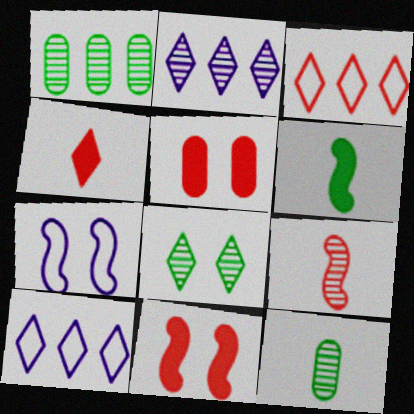[[1, 4, 7], 
[3, 5, 9], 
[4, 8, 10], 
[5, 7, 8], 
[10, 11, 12]]